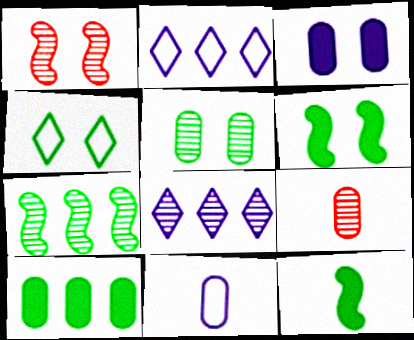[[1, 3, 4], 
[2, 6, 9], 
[4, 5, 6]]